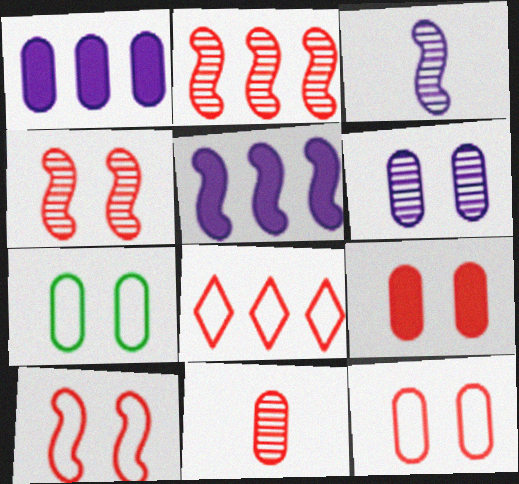[[1, 7, 11], 
[6, 7, 9]]